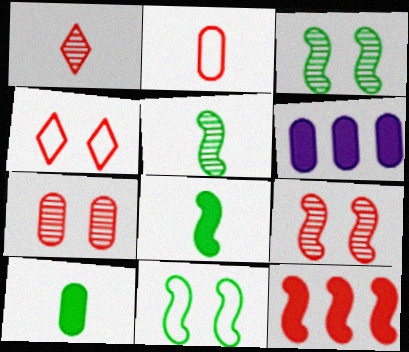[[1, 6, 11], 
[4, 5, 6]]